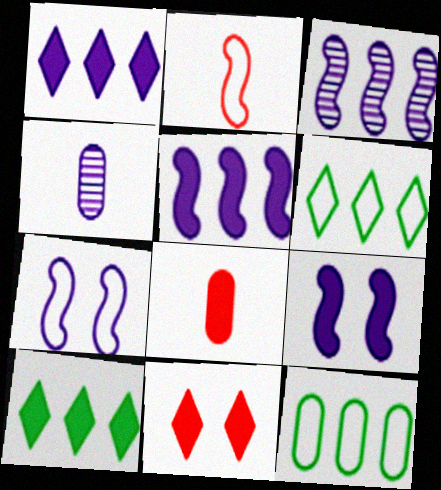[[1, 4, 7], 
[8, 9, 10]]